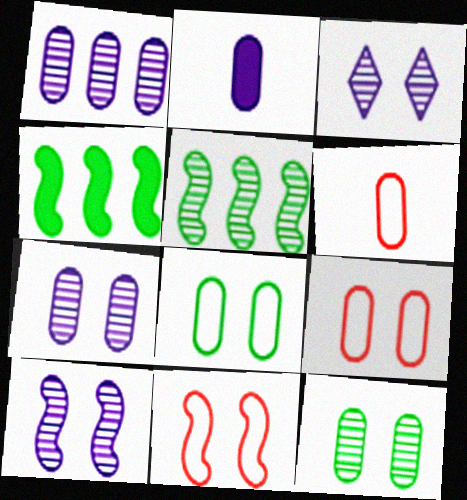[[3, 4, 6], 
[3, 7, 10]]